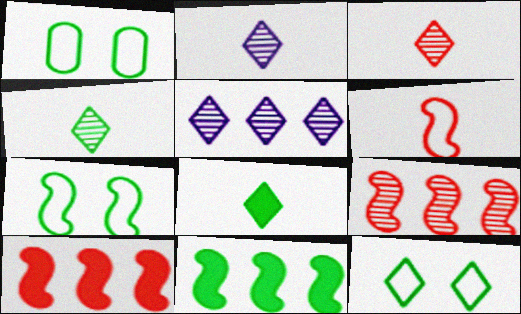[[1, 2, 10], 
[1, 4, 11], 
[1, 7, 12], 
[2, 3, 4]]